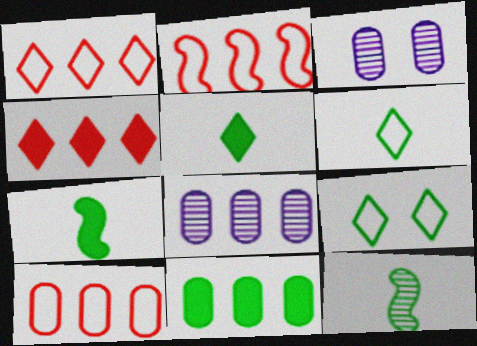[[1, 2, 10], 
[1, 3, 7], 
[2, 3, 5], 
[8, 10, 11], 
[9, 11, 12]]